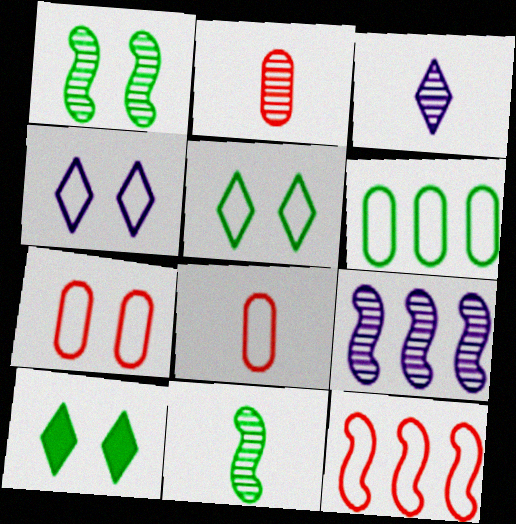[[2, 3, 11], 
[6, 10, 11], 
[8, 9, 10]]